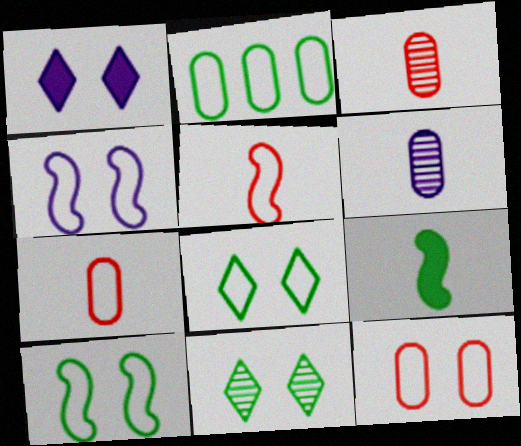[[2, 9, 11], 
[4, 8, 12]]